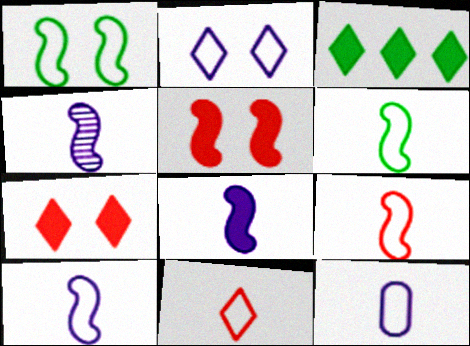[[4, 8, 10], 
[6, 9, 10], 
[6, 11, 12]]